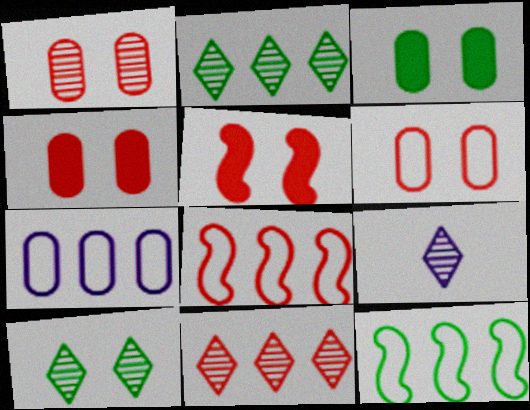[[1, 4, 6], 
[3, 8, 9], 
[4, 9, 12], 
[9, 10, 11]]